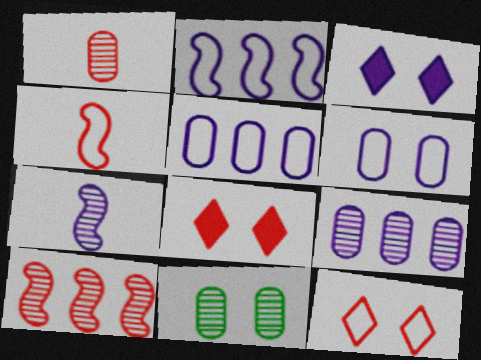[[1, 9, 11], 
[3, 5, 7]]